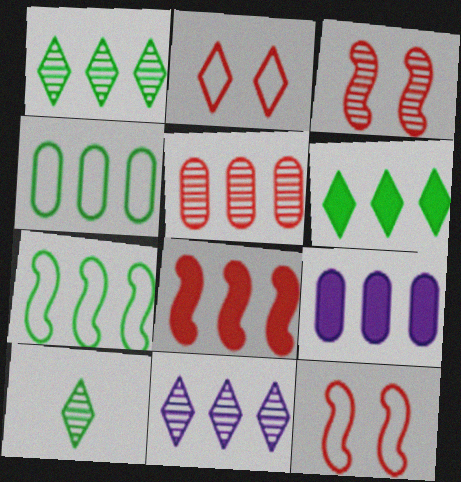[[4, 5, 9], 
[4, 8, 11], 
[6, 8, 9], 
[9, 10, 12]]